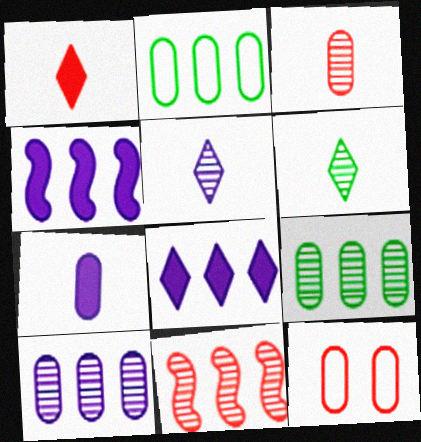[[1, 11, 12], 
[2, 8, 11], 
[4, 6, 12], 
[7, 9, 12]]